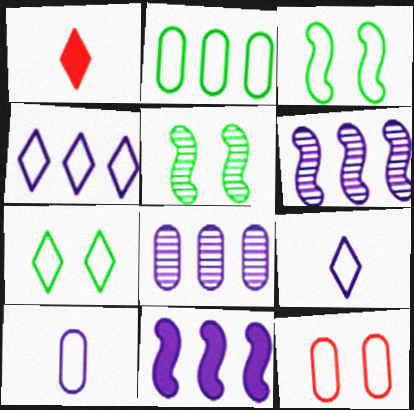[[1, 3, 8], 
[2, 10, 12], 
[4, 8, 11]]